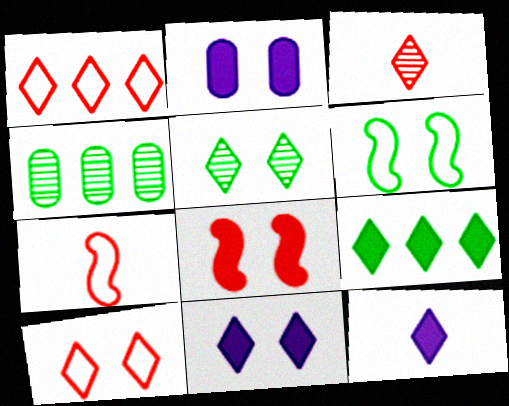[[1, 5, 12], 
[4, 7, 11], 
[5, 10, 11]]